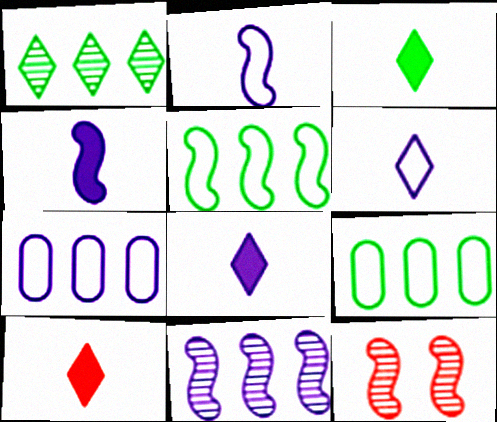[[3, 7, 12], 
[3, 8, 10], 
[4, 5, 12], 
[8, 9, 12]]